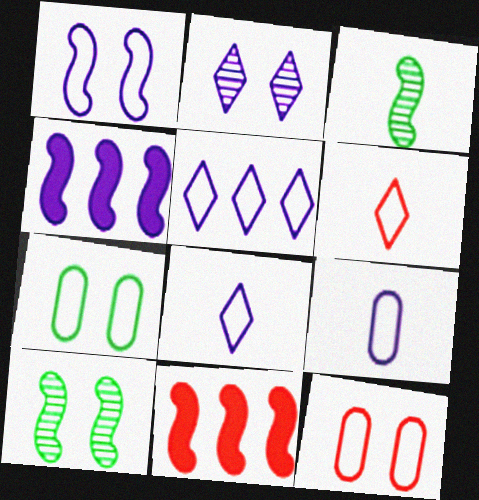[[1, 3, 11], 
[1, 5, 9], 
[2, 4, 9]]